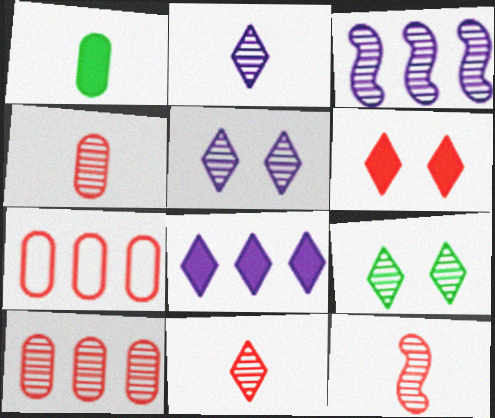[[3, 4, 9], 
[4, 11, 12], 
[6, 7, 12]]